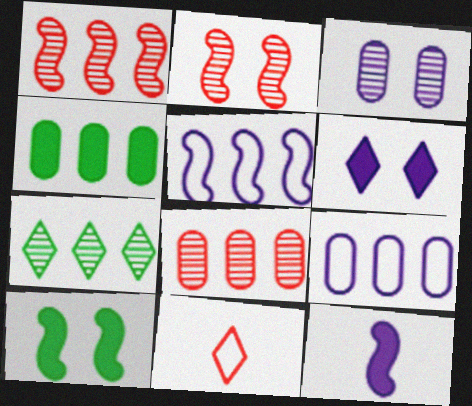[[4, 8, 9], 
[6, 7, 11]]